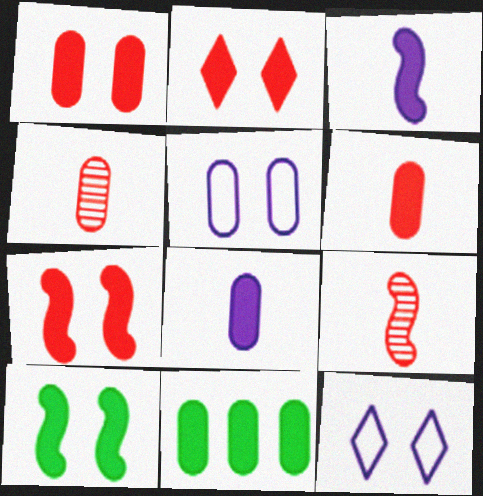[[1, 2, 7], 
[1, 8, 11], 
[2, 3, 11], 
[4, 5, 11], 
[9, 11, 12]]